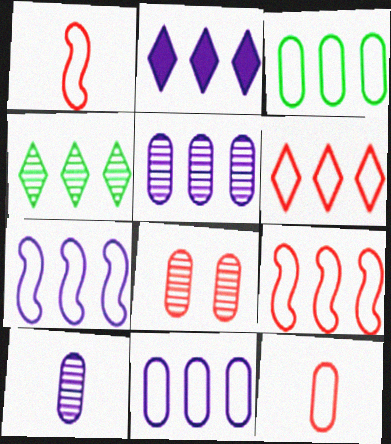[[2, 4, 6], 
[2, 5, 7], 
[3, 6, 7]]